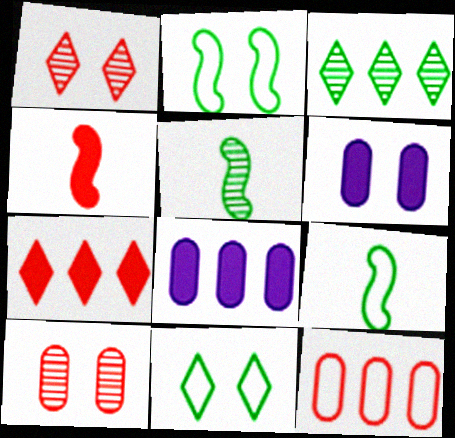[[1, 2, 6], 
[1, 4, 12], 
[1, 8, 9]]